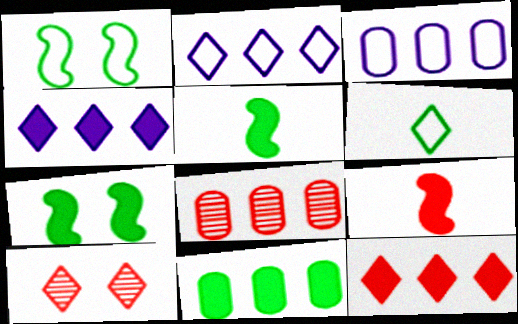[[3, 5, 10], 
[3, 8, 11], 
[4, 6, 10]]